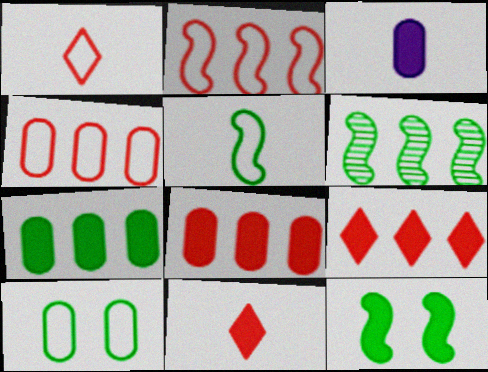[[3, 9, 12], 
[5, 6, 12]]